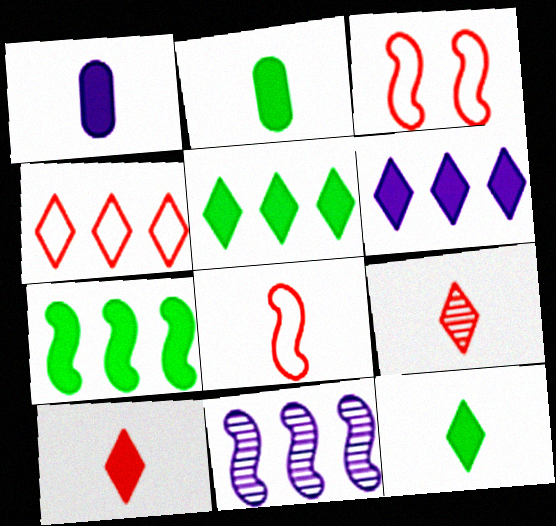[]